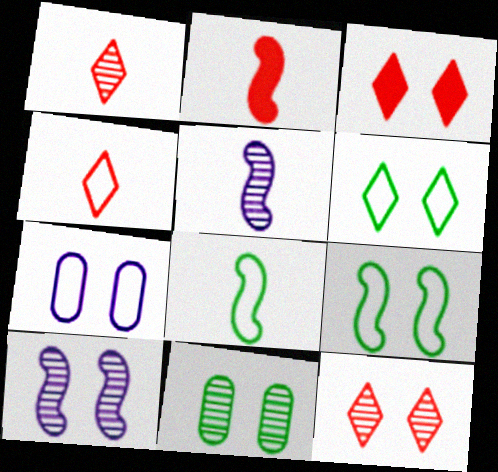[[2, 5, 8], 
[10, 11, 12]]